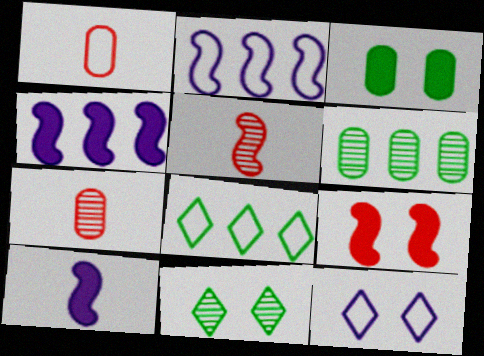[[1, 4, 11]]